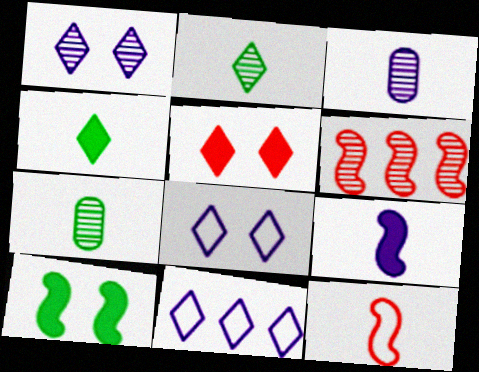[[1, 6, 7], 
[2, 5, 11], 
[3, 4, 12]]